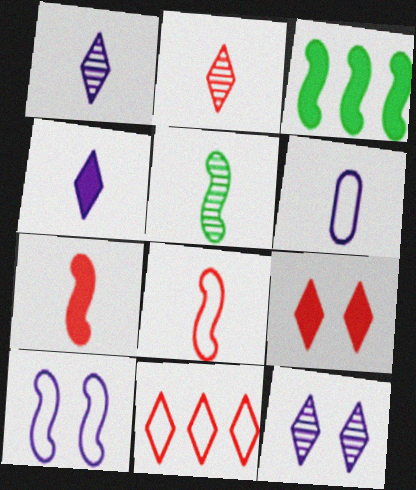[[2, 9, 11]]